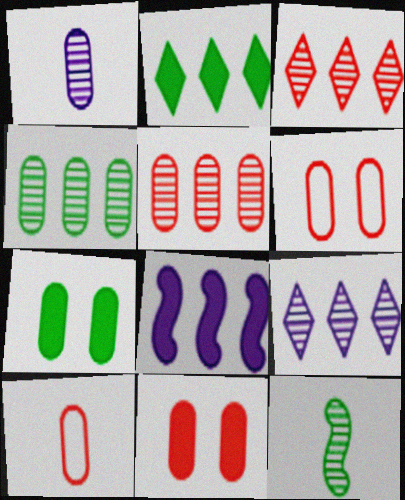[[5, 10, 11]]